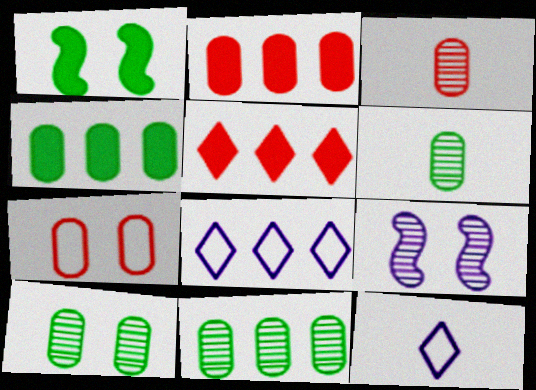[[1, 3, 8], 
[2, 3, 7], 
[6, 10, 11]]